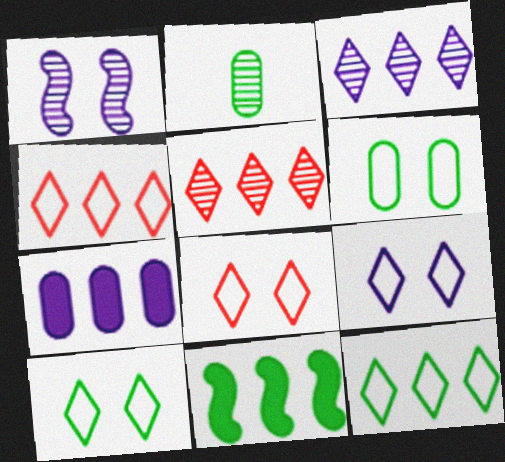[[1, 2, 5], 
[2, 10, 11], 
[8, 9, 10]]